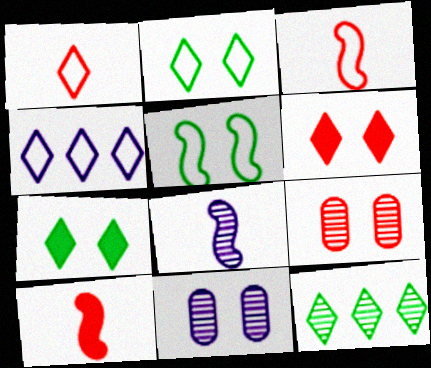[[1, 2, 4], 
[5, 6, 11], 
[8, 9, 12]]